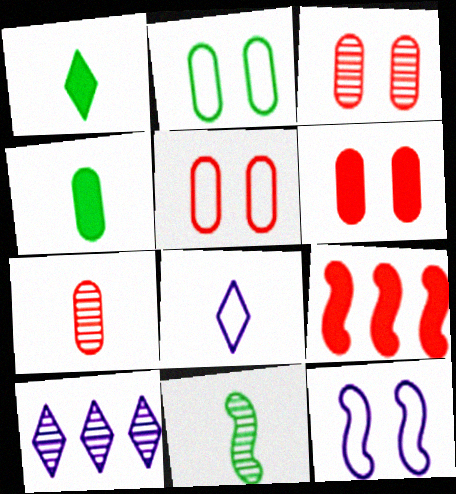[[3, 5, 6], 
[3, 10, 11], 
[9, 11, 12]]